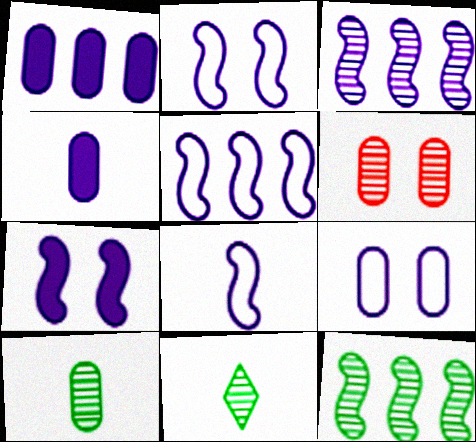[[2, 5, 8], 
[3, 6, 11], 
[3, 7, 8]]